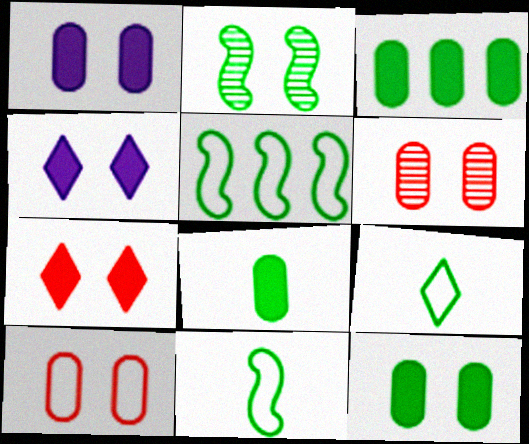[[2, 3, 9], 
[2, 4, 10], 
[3, 8, 12]]